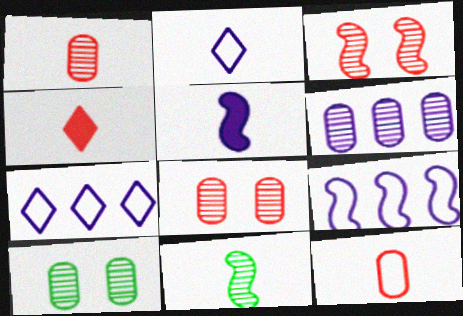[[1, 6, 10], 
[4, 9, 10]]